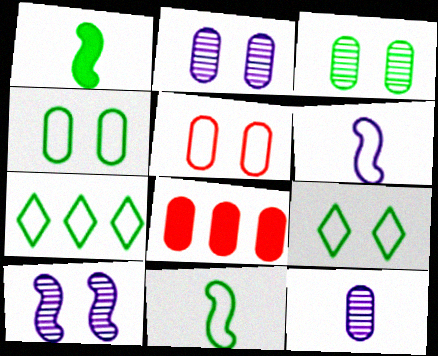[[1, 3, 7], 
[4, 7, 11], 
[4, 8, 12], 
[5, 6, 7]]